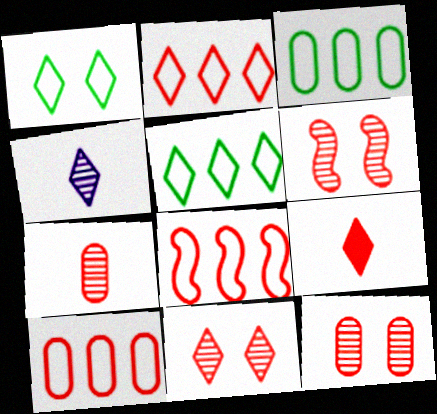[[2, 8, 10], 
[2, 9, 11], 
[6, 9, 10], 
[6, 11, 12], 
[8, 9, 12]]